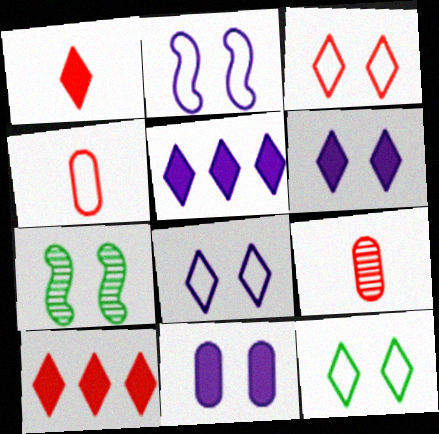[[3, 7, 11], 
[3, 8, 12], 
[4, 5, 7]]